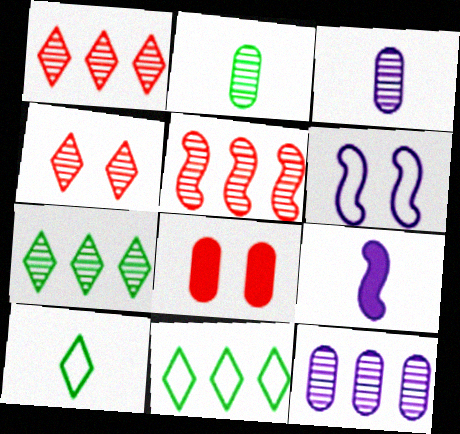[[5, 7, 12]]